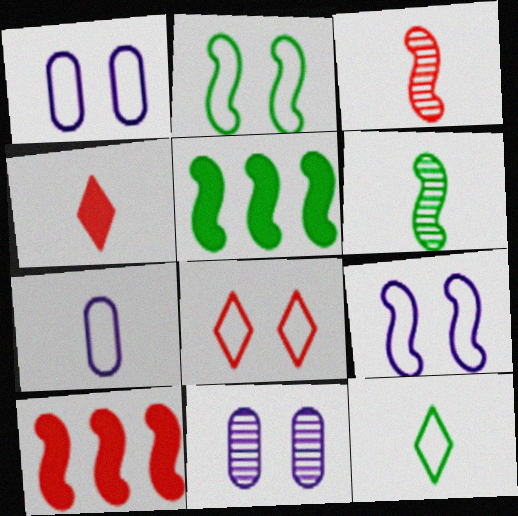[[1, 2, 8], 
[2, 5, 6], 
[3, 5, 9], 
[4, 6, 7], 
[6, 9, 10], 
[10, 11, 12]]